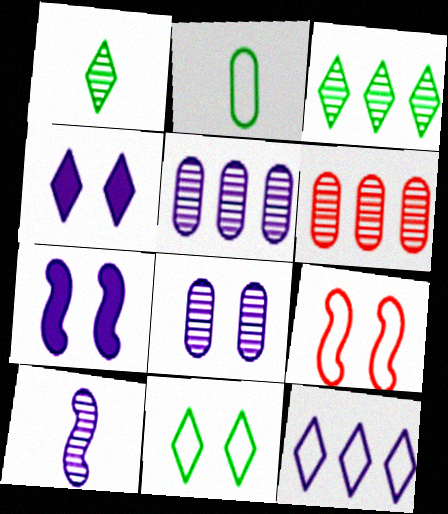[[2, 9, 12]]